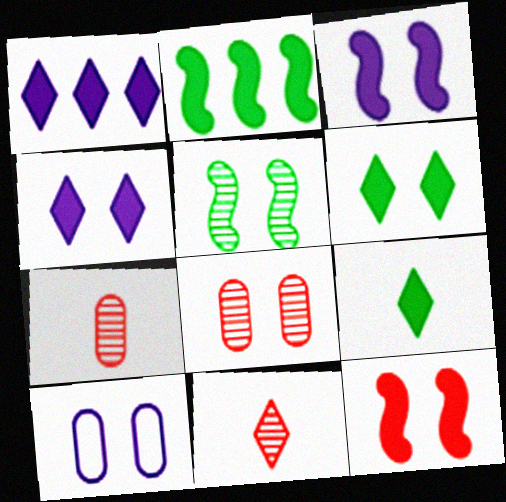[[2, 10, 11]]